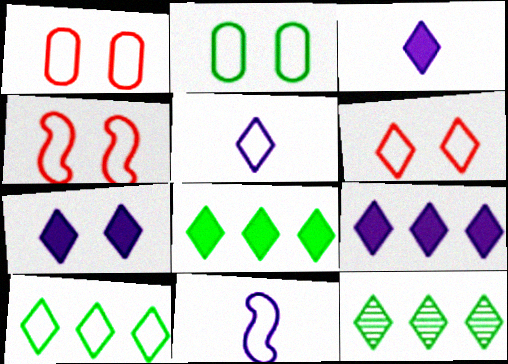[[1, 4, 6], 
[1, 10, 11], 
[3, 6, 12], 
[3, 7, 9], 
[5, 6, 10], 
[8, 10, 12]]